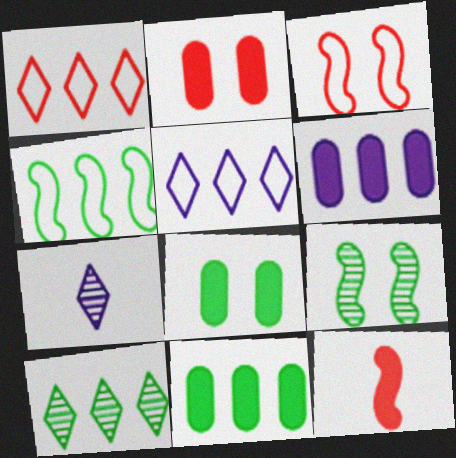[[2, 4, 7], 
[3, 7, 11], 
[4, 10, 11]]